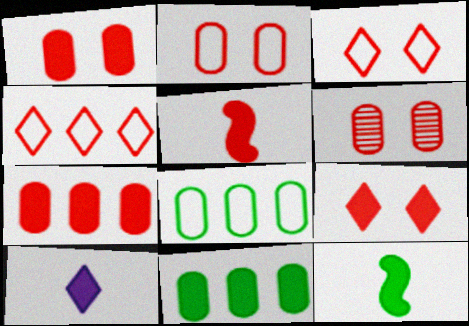[[1, 2, 6], 
[4, 5, 6], 
[5, 7, 9]]